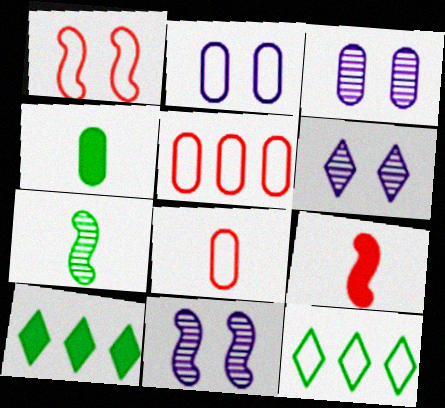[[3, 4, 5], 
[3, 6, 11], 
[3, 9, 12], 
[8, 10, 11]]